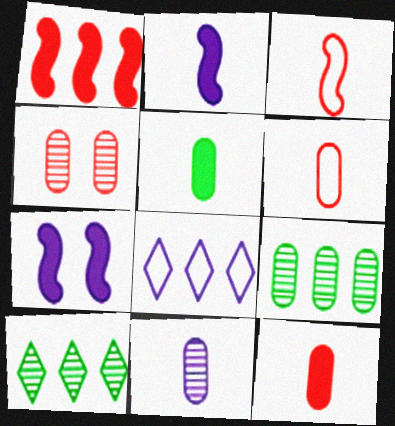[[1, 8, 9], 
[4, 9, 11], 
[5, 6, 11], 
[6, 7, 10], 
[7, 8, 11]]